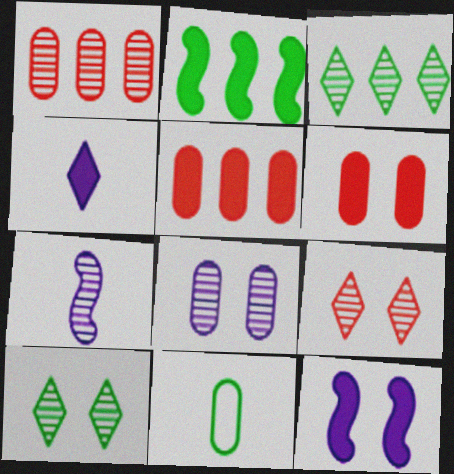[[1, 7, 10], 
[2, 4, 6], 
[2, 10, 11], 
[5, 8, 11]]